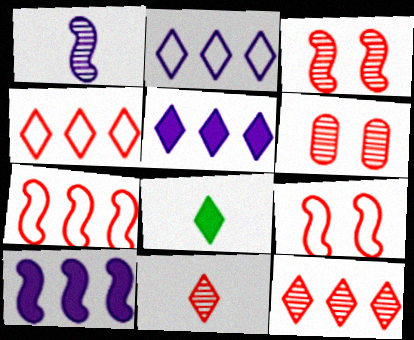[]